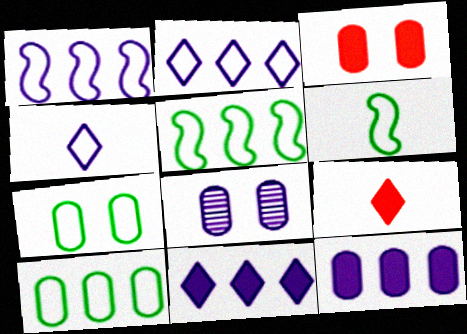[[3, 7, 8], 
[5, 8, 9]]